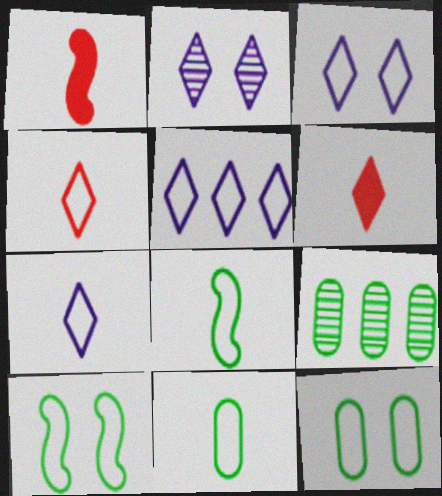[[1, 3, 9], 
[3, 5, 7]]